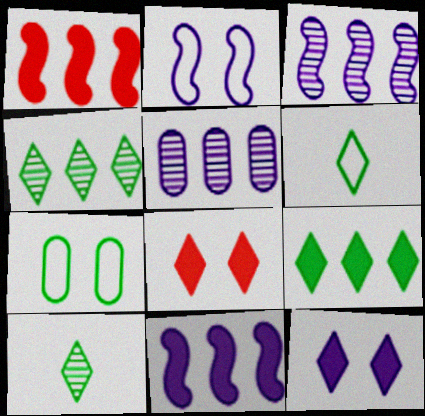[]